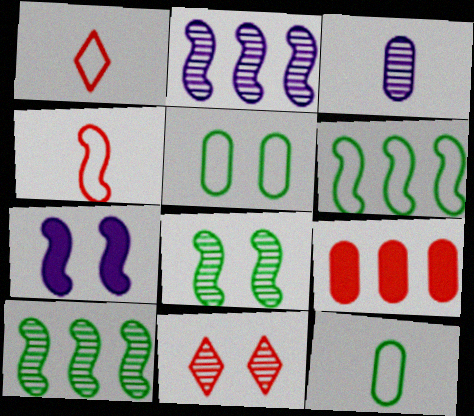[[3, 5, 9], 
[3, 10, 11], 
[4, 7, 10], 
[4, 9, 11], 
[5, 7, 11]]